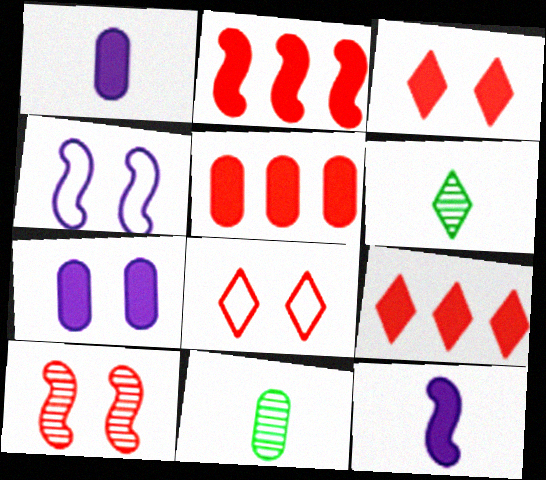[[2, 5, 9], 
[4, 5, 6], 
[4, 9, 11]]